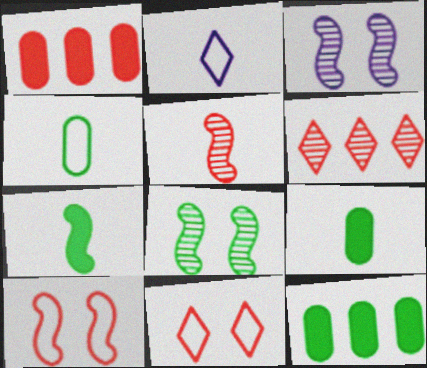[[1, 2, 8], 
[1, 5, 11], 
[2, 5, 9]]